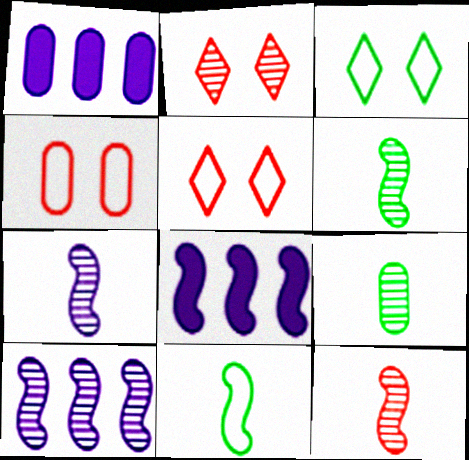[[1, 2, 11], 
[1, 3, 12], 
[1, 4, 9], 
[1, 5, 6], 
[2, 9, 10], 
[5, 8, 9], 
[6, 7, 12]]